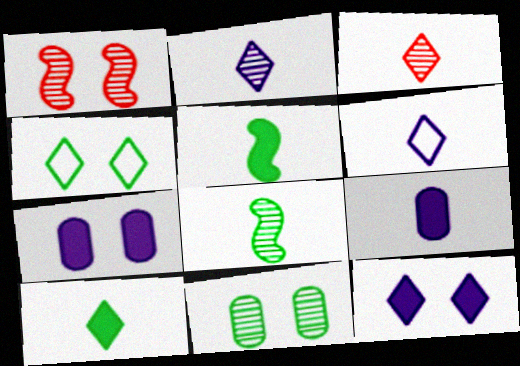[[1, 4, 7], 
[3, 6, 10]]